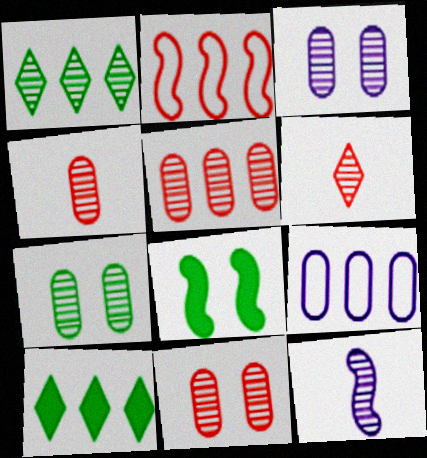[[1, 11, 12], 
[2, 8, 12], 
[3, 7, 11], 
[4, 5, 11], 
[6, 8, 9]]